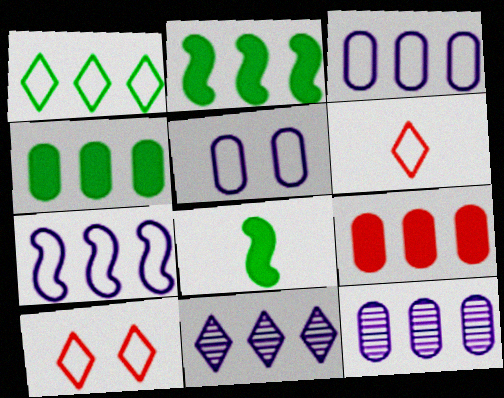[[8, 10, 12]]